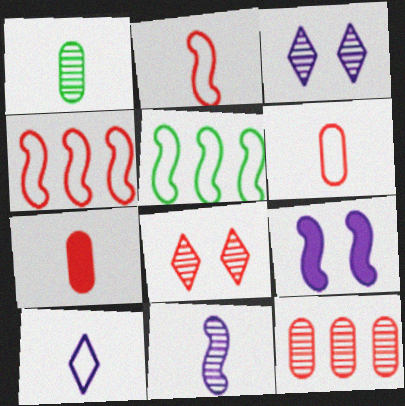[[3, 5, 7], 
[4, 7, 8]]